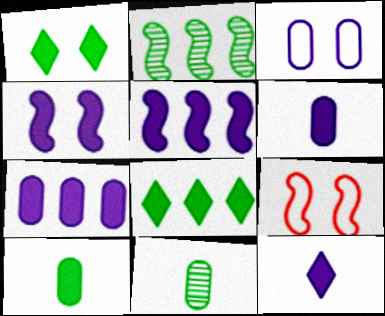[[4, 7, 12]]